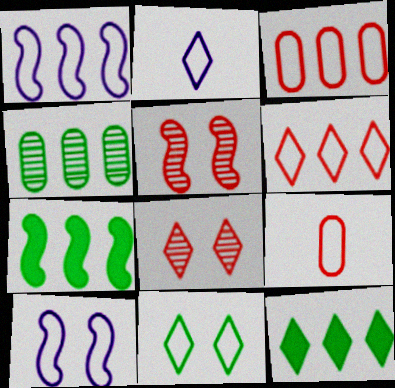[[1, 9, 11], 
[2, 6, 11], 
[2, 8, 12]]